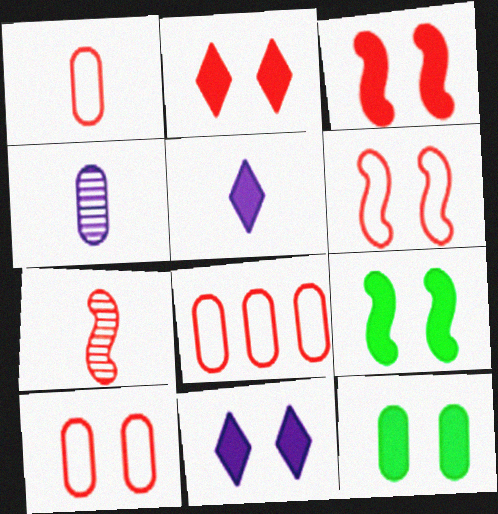[[1, 8, 10], 
[2, 7, 8], 
[3, 11, 12], 
[4, 8, 12]]